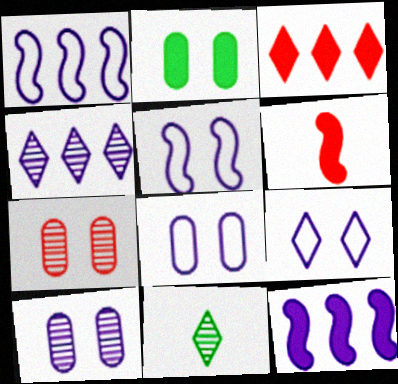[[2, 7, 8], 
[3, 9, 11], 
[5, 8, 9]]